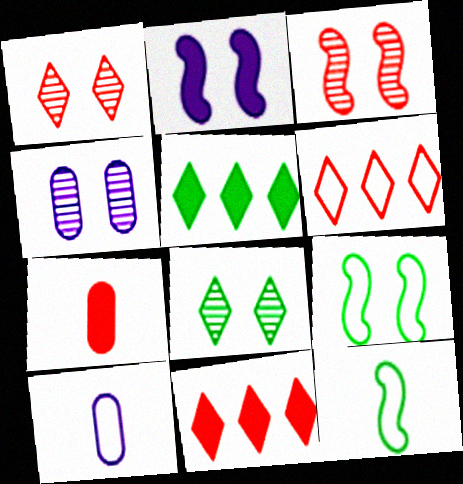[[2, 3, 9], 
[2, 5, 7], 
[3, 4, 8], 
[3, 5, 10], 
[3, 6, 7], 
[4, 11, 12], 
[6, 9, 10]]